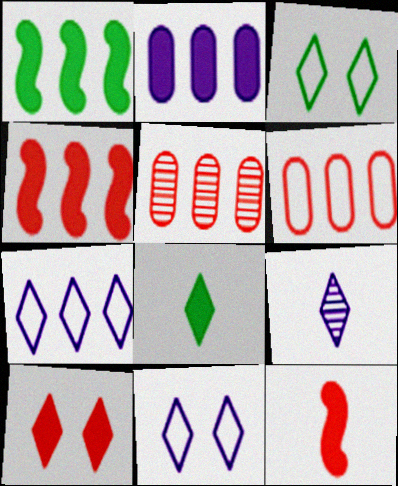[[1, 5, 7]]